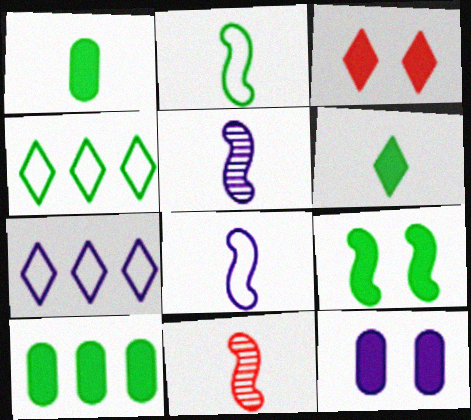[[3, 9, 12], 
[4, 11, 12], 
[5, 7, 12], 
[6, 9, 10]]